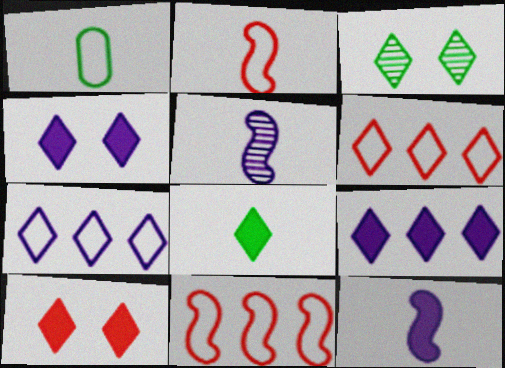[[8, 9, 10]]